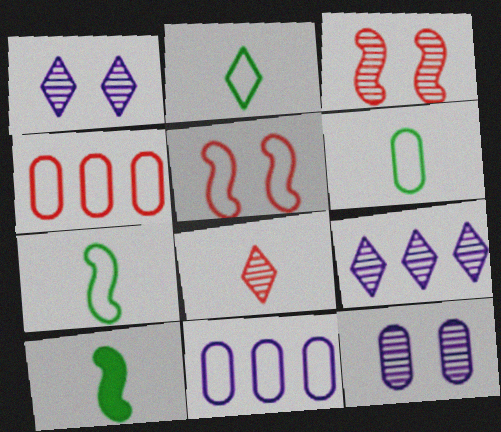[[1, 4, 10], 
[2, 5, 11], 
[2, 6, 7]]